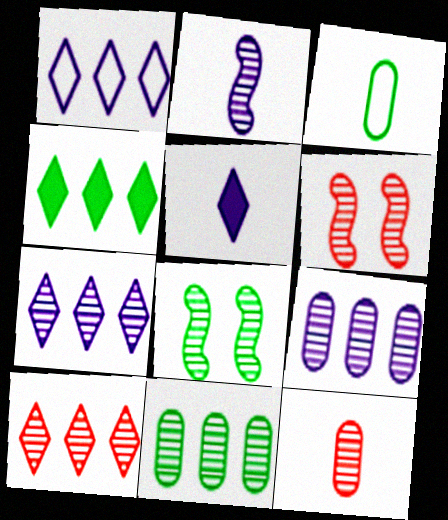[[1, 4, 10], 
[3, 4, 8], 
[6, 10, 12], 
[7, 8, 12]]